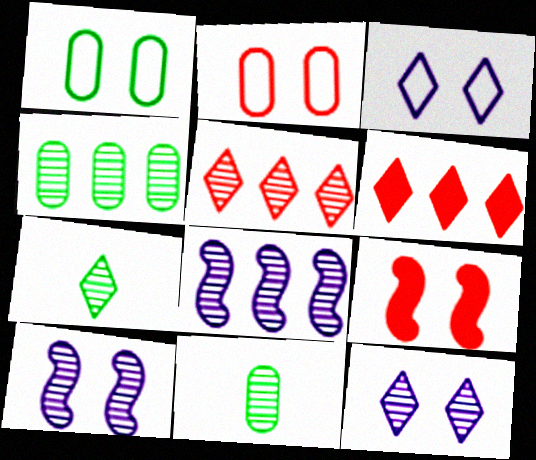[[1, 9, 12], 
[3, 6, 7], 
[4, 5, 8], 
[5, 7, 12], 
[5, 10, 11]]